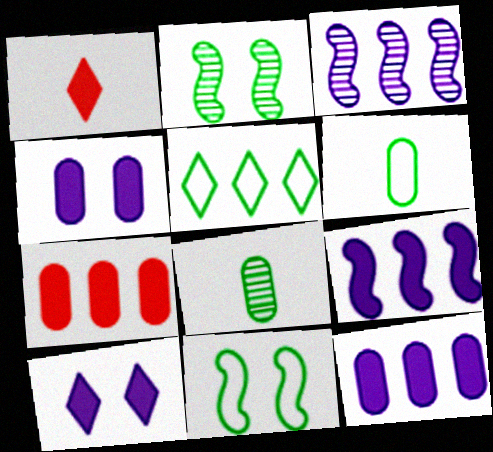[[3, 5, 7], 
[5, 6, 11]]